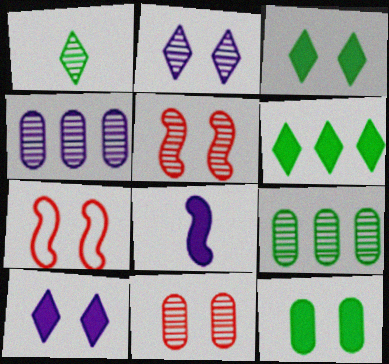[[1, 4, 5], 
[2, 7, 12]]